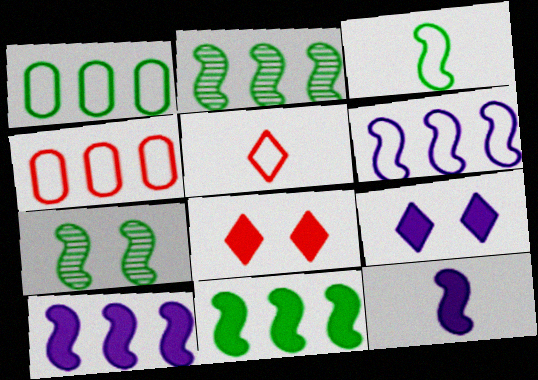[[3, 7, 11]]